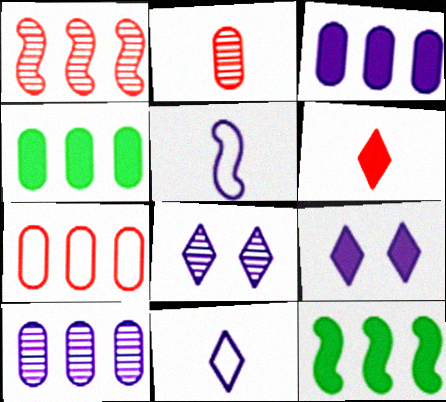[[3, 5, 8], 
[4, 7, 10], 
[5, 9, 10]]